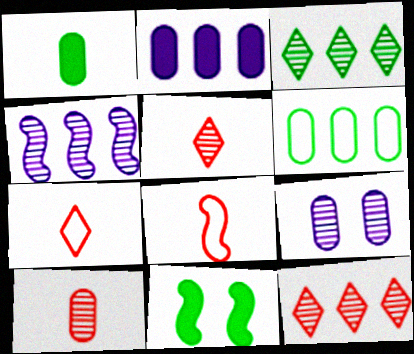[[4, 8, 11]]